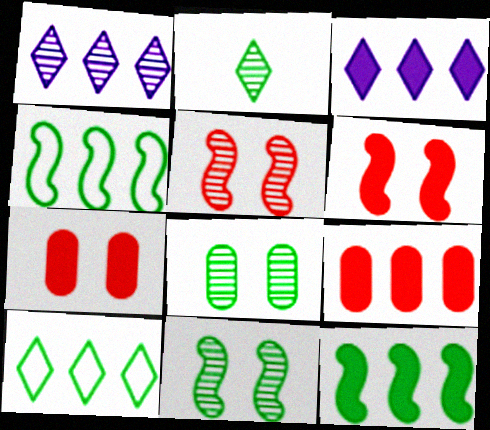[[1, 4, 9], 
[3, 9, 12]]